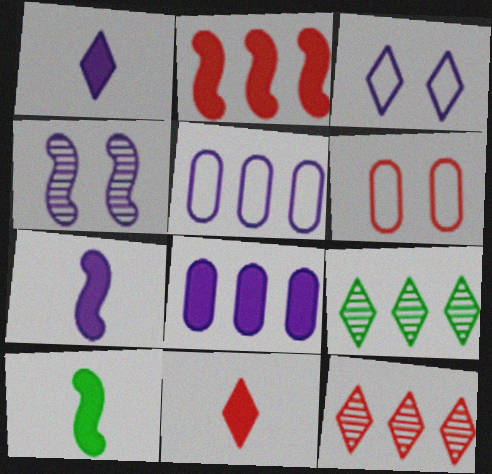[[1, 4, 5], 
[2, 5, 9], 
[3, 9, 11], 
[6, 7, 9]]